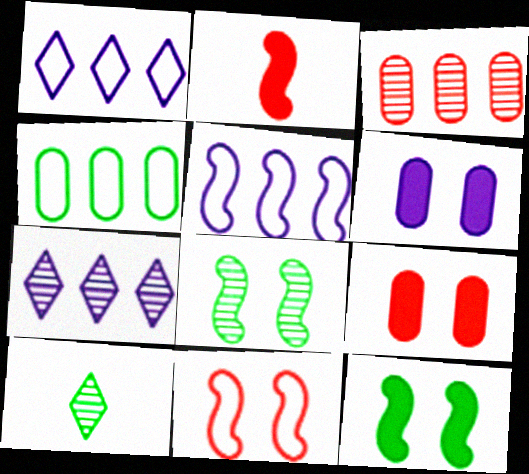[[2, 5, 8], 
[4, 10, 12], 
[5, 9, 10]]